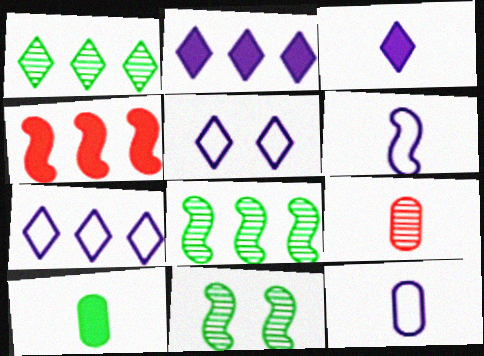[[4, 6, 11], 
[9, 10, 12]]